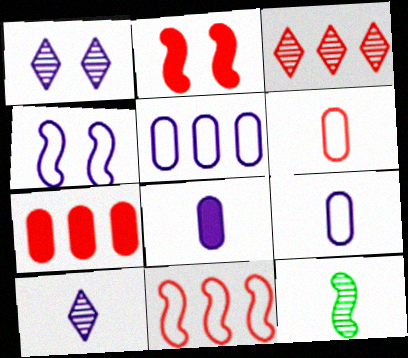[[2, 3, 6], 
[3, 7, 11]]